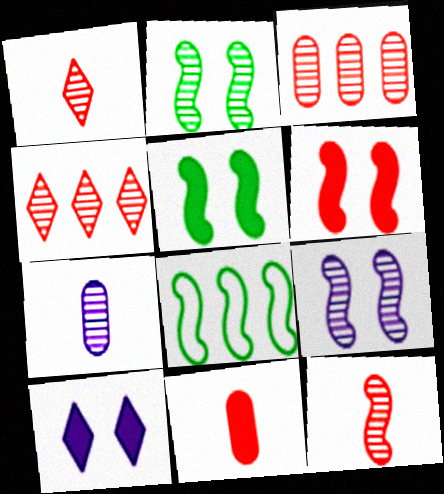[[2, 4, 7]]